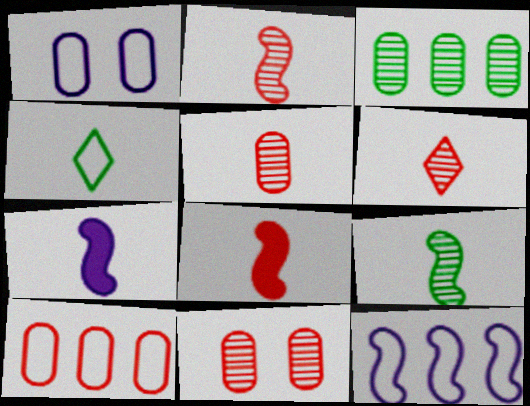[[2, 5, 6], 
[4, 5, 7]]